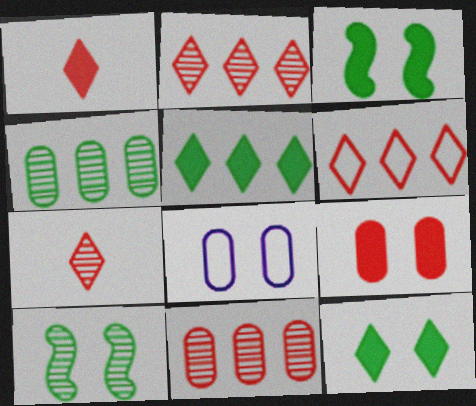[]